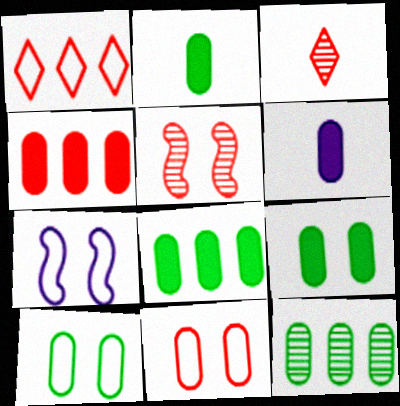[[2, 8, 9], 
[2, 10, 12], 
[3, 7, 8], 
[4, 6, 9], 
[6, 11, 12]]